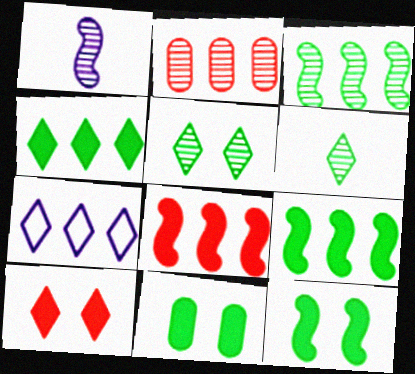[[1, 2, 5], 
[2, 7, 9], 
[6, 7, 10]]